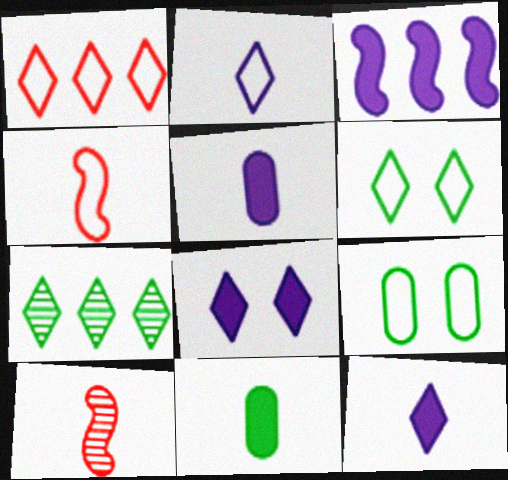[[1, 2, 6], 
[2, 10, 11], 
[3, 5, 8]]